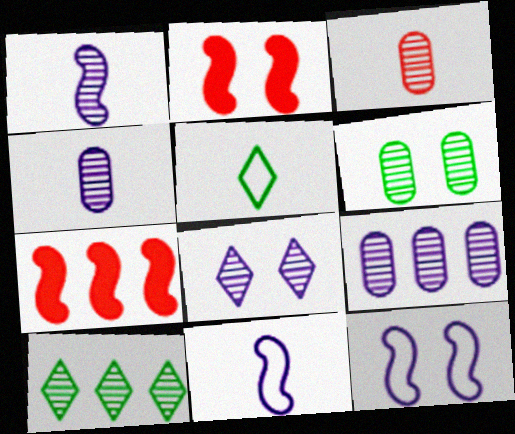[[1, 8, 9], 
[2, 5, 9], 
[3, 6, 9]]